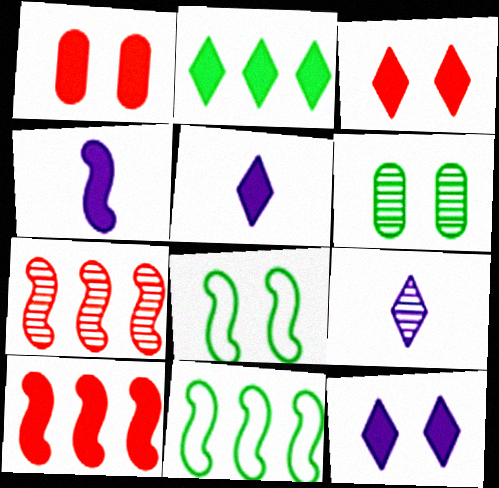[[1, 2, 4], 
[1, 9, 11], 
[2, 3, 5], 
[4, 7, 8], 
[6, 7, 9]]